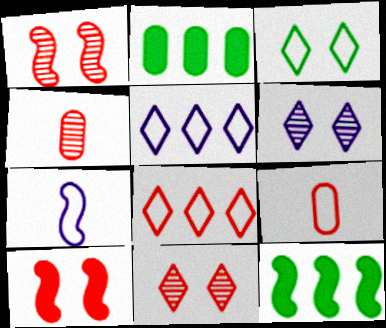[[1, 7, 12], 
[2, 7, 11], 
[4, 8, 10], 
[6, 9, 12]]